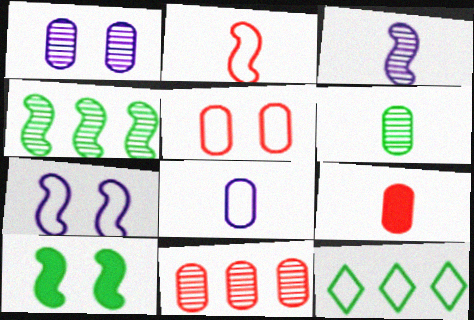[[1, 6, 11], 
[5, 9, 11], 
[6, 8, 9], 
[6, 10, 12]]